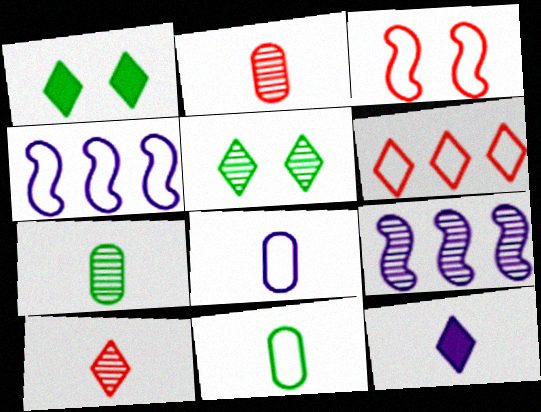[[1, 2, 4], 
[2, 5, 9], 
[5, 6, 12]]